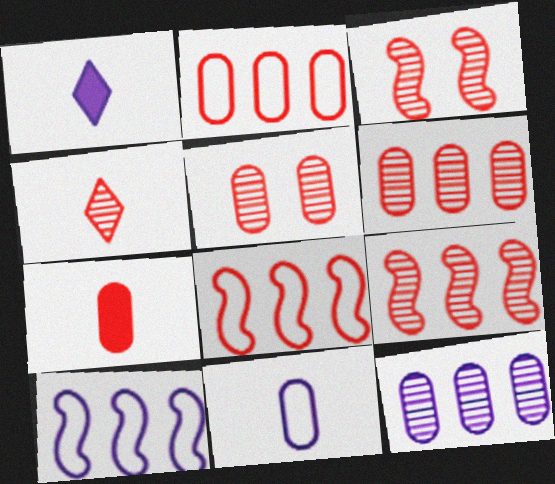[[2, 5, 7], 
[3, 4, 6], 
[4, 5, 9]]